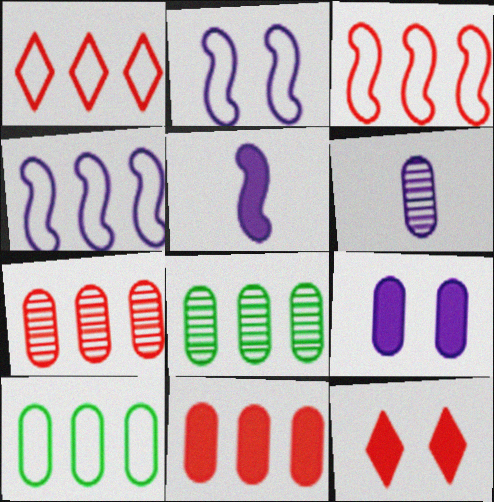[[1, 4, 10]]